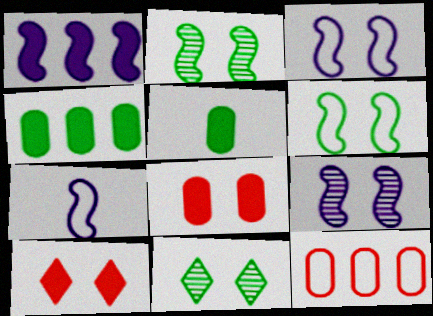[[1, 5, 10], 
[1, 7, 9], 
[3, 8, 11]]